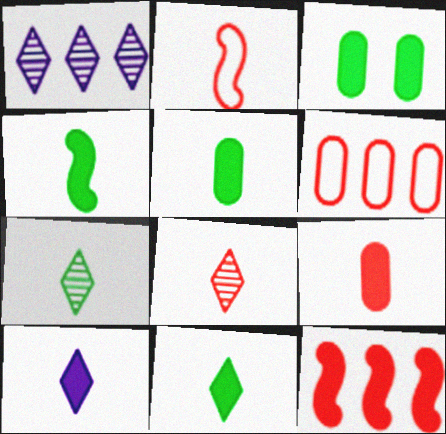[[1, 2, 3], 
[2, 8, 9], 
[3, 10, 12], 
[4, 5, 11], 
[4, 9, 10]]